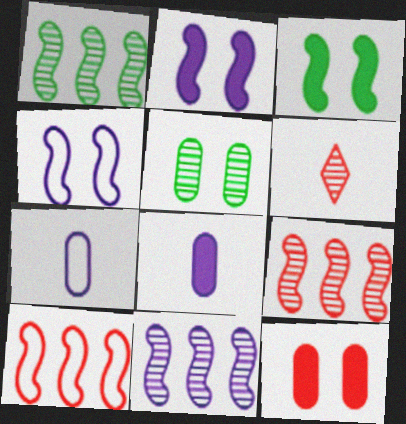[[1, 9, 11], 
[5, 6, 11], 
[6, 10, 12]]